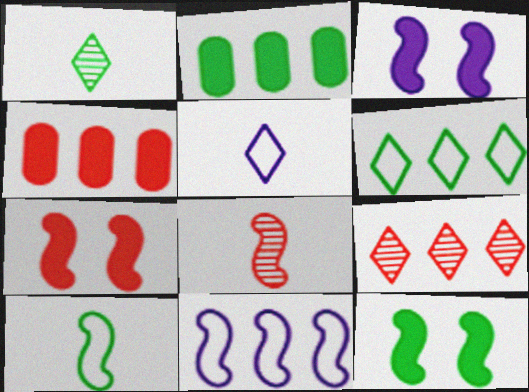[[2, 9, 11], 
[3, 7, 12], 
[8, 11, 12]]